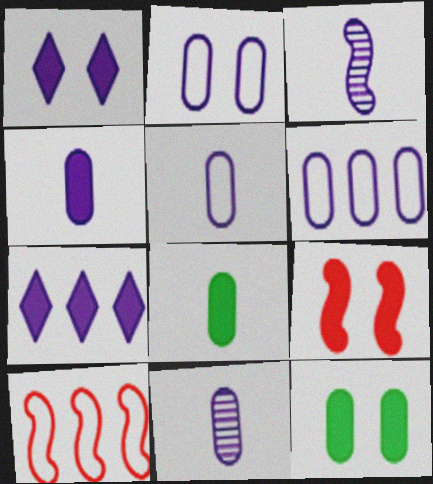[[1, 3, 6], 
[1, 9, 12], 
[2, 3, 7], 
[2, 5, 6], 
[4, 5, 11], 
[7, 8, 9]]